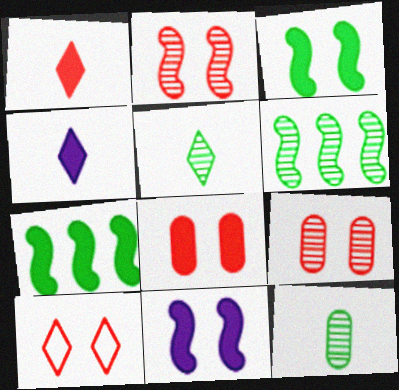[[2, 8, 10], 
[4, 7, 8]]